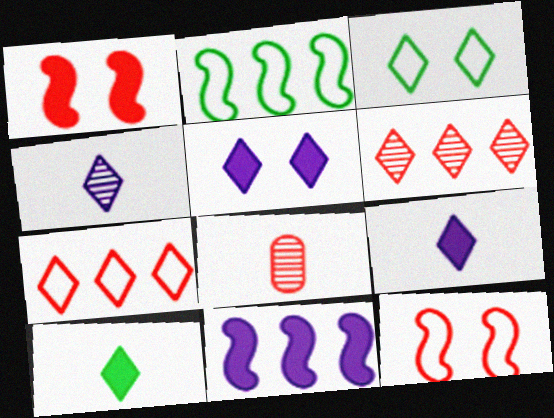[[1, 7, 8], 
[2, 5, 8], 
[3, 6, 9], 
[3, 8, 11]]